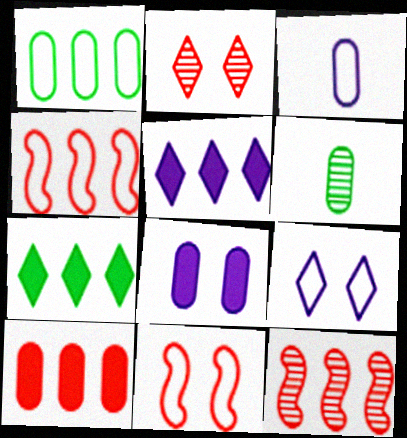[[1, 5, 12], 
[5, 6, 11]]